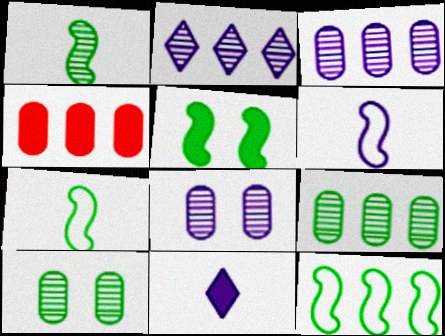[[1, 5, 12], 
[2, 4, 12], 
[4, 5, 11]]